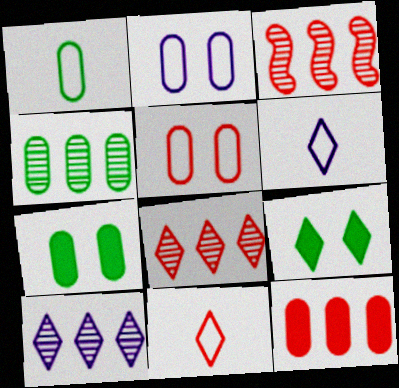[[1, 4, 7], 
[3, 4, 10], 
[3, 6, 7], 
[6, 8, 9], 
[9, 10, 11]]